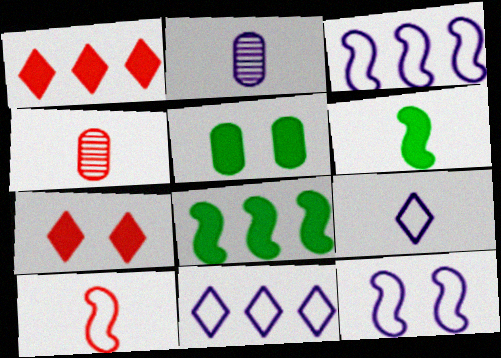[[4, 6, 9]]